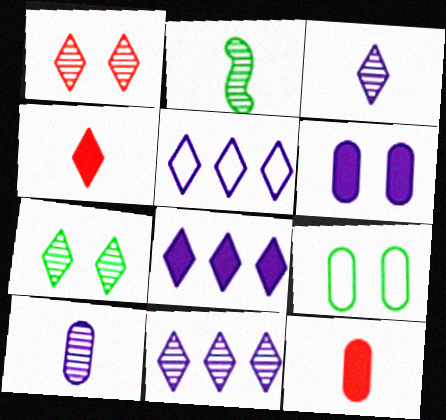[[4, 5, 7], 
[5, 8, 11]]